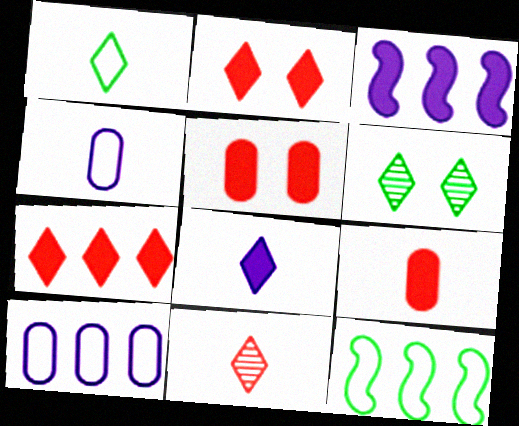[[1, 8, 11]]